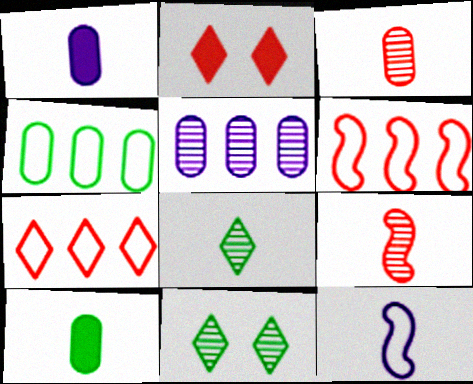[[1, 6, 11], 
[2, 3, 6], 
[5, 9, 11]]